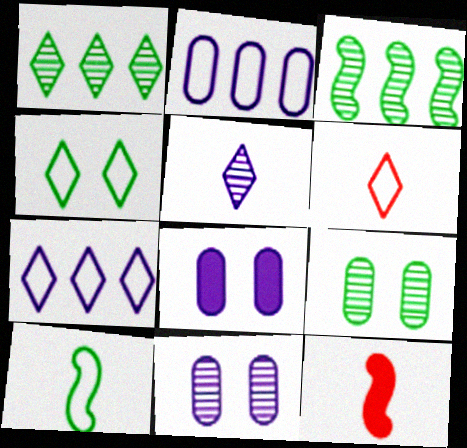[[3, 6, 8], 
[4, 6, 7], 
[7, 9, 12]]